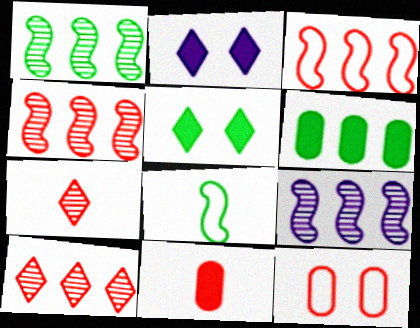[[1, 4, 9]]